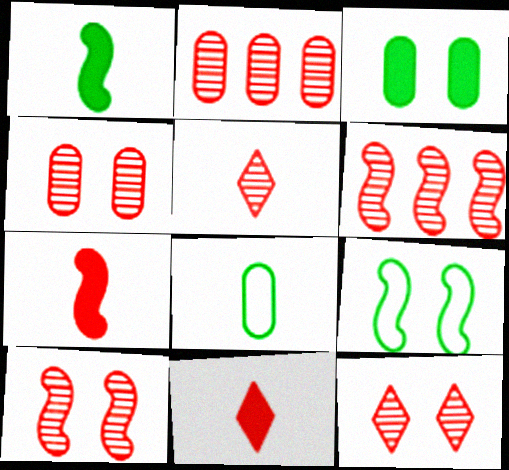[[2, 5, 10], 
[4, 5, 6], 
[4, 10, 12]]